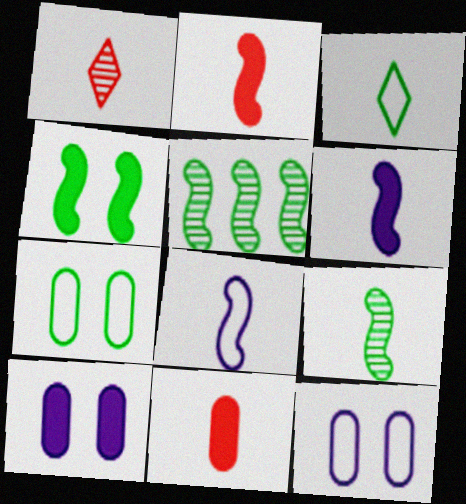[[2, 8, 9]]